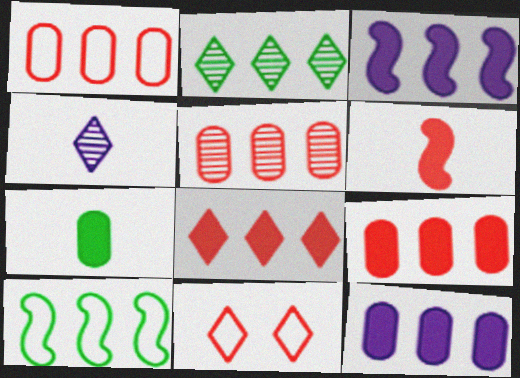[[1, 2, 3], 
[1, 5, 9], 
[5, 6, 11]]